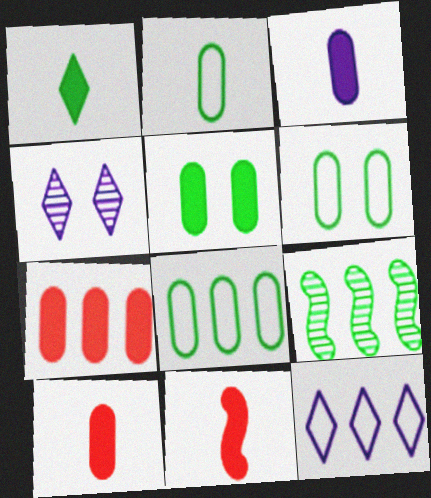[[1, 3, 11], 
[1, 6, 9], 
[2, 6, 8], 
[3, 5, 7], 
[4, 8, 11], 
[7, 9, 12]]